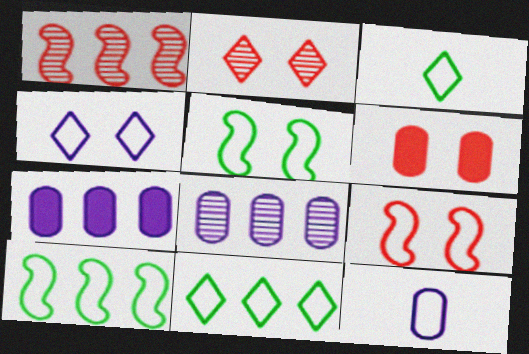[[1, 7, 11], 
[2, 6, 9], 
[9, 11, 12]]